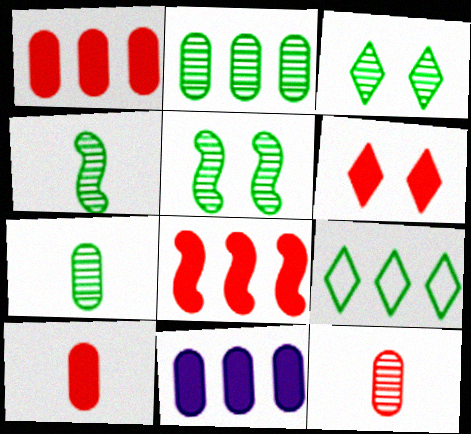[[2, 3, 4], 
[6, 8, 10]]